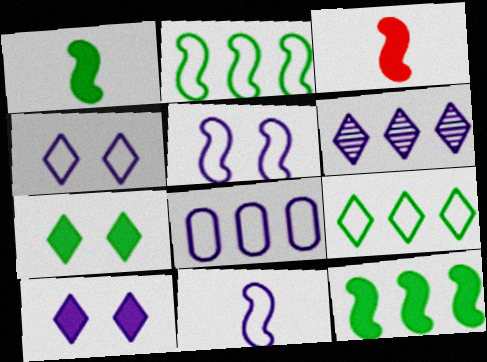[[4, 8, 11]]